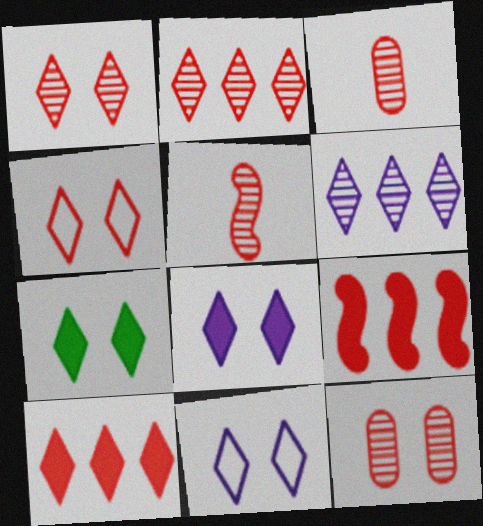[[1, 7, 11], 
[2, 5, 12], 
[3, 4, 9]]